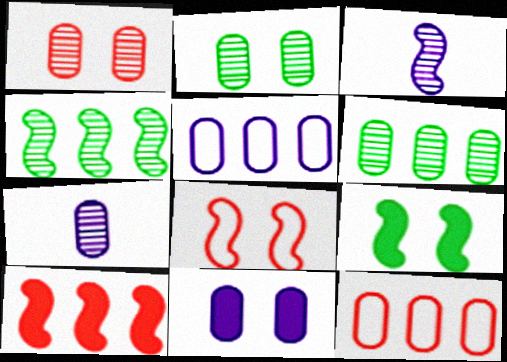[[1, 6, 7], 
[5, 7, 11]]